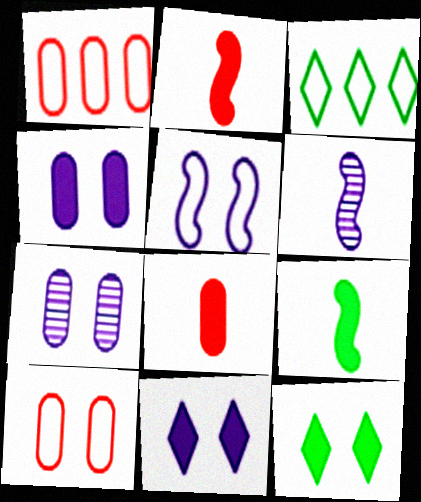[[1, 6, 12], 
[2, 3, 7], 
[5, 7, 11]]